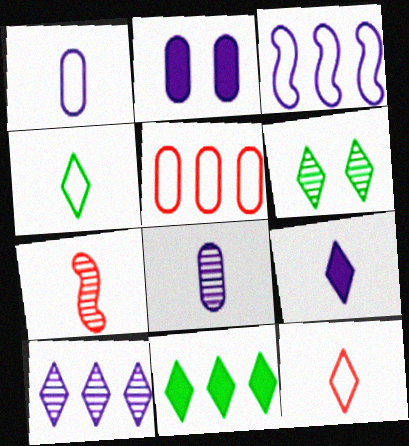[[4, 6, 11]]